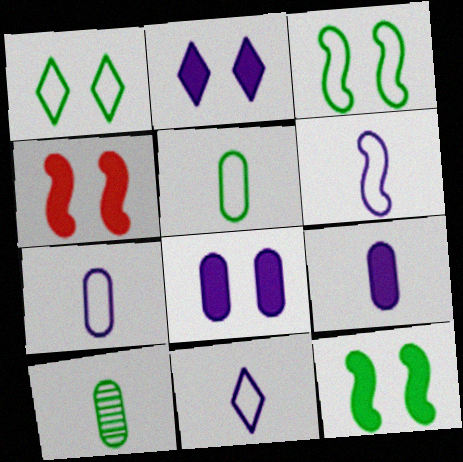[[6, 7, 11]]